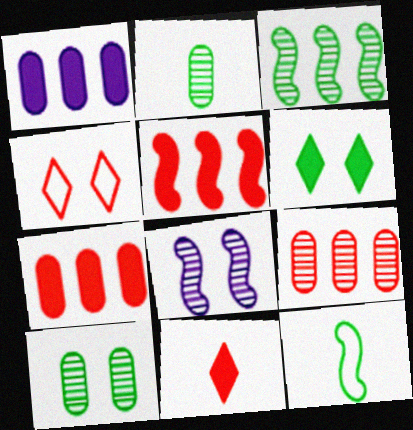[[5, 8, 12]]